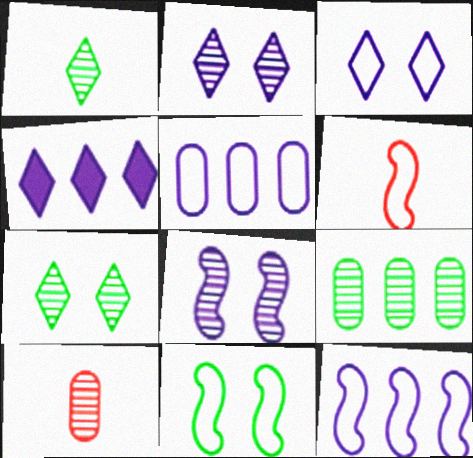[[4, 10, 11], 
[6, 11, 12]]